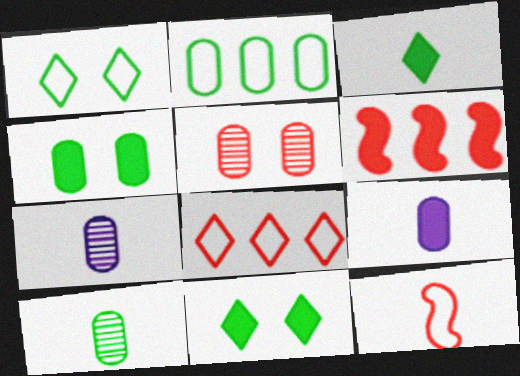[[1, 6, 7], 
[2, 4, 10], 
[2, 5, 9], 
[3, 7, 12], 
[6, 9, 11]]